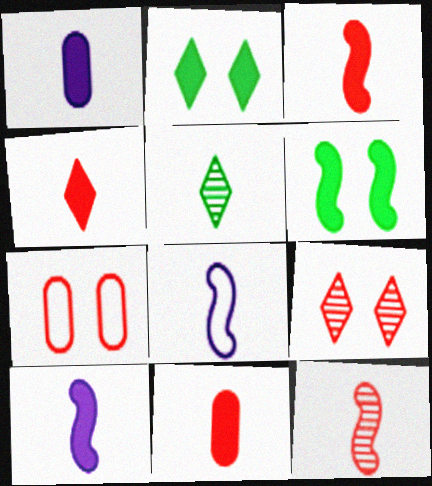[[3, 4, 11], 
[5, 8, 11]]